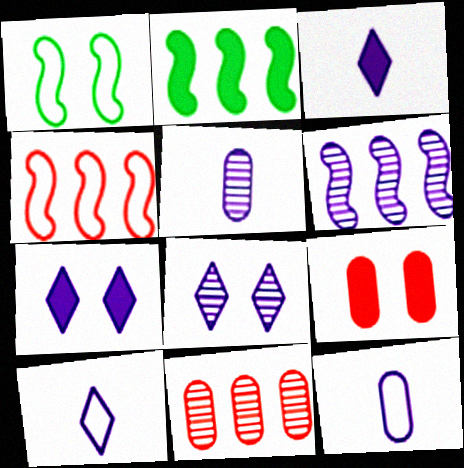[[1, 3, 11], 
[1, 8, 9], 
[2, 3, 9], 
[2, 4, 6], 
[5, 6, 8], 
[6, 7, 12]]